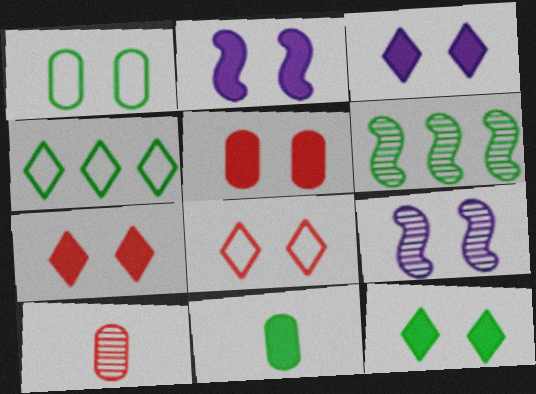[[1, 7, 9], 
[2, 4, 10], 
[2, 5, 12], 
[3, 7, 12]]